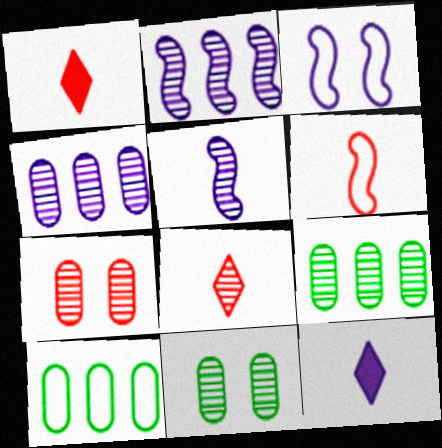[[1, 3, 9], 
[2, 8, 11], 
[3, 4, 12]]